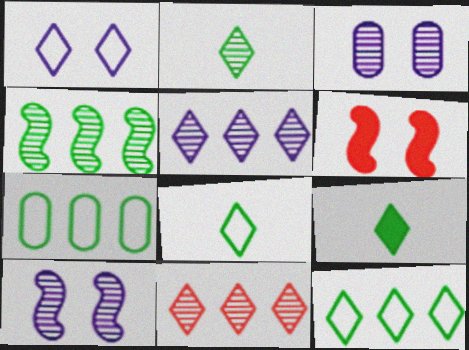[[1, 9, 11], 
[2, 8, 9]]